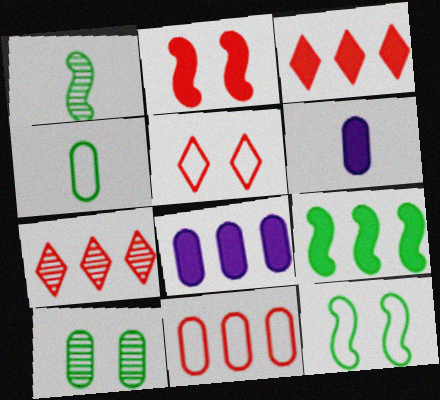[[1, 5, 8], 
[1, 9, 12], 
[3, 8, 9], 
[6, 7, 12], 
[6, 10, 11]]